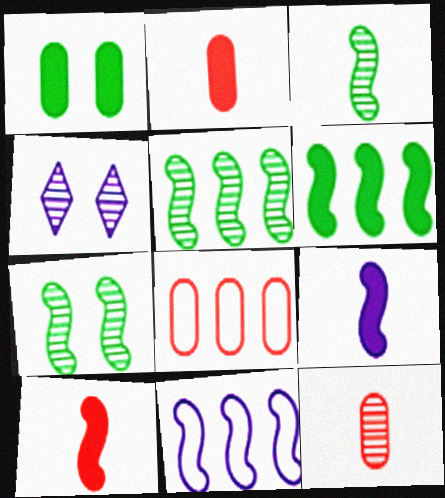[[3, 5, 7], 
[4, 5, 12], 
[7, 10, 11]]